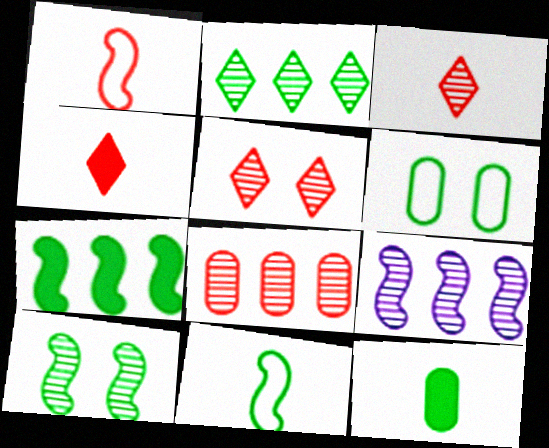[[2, 8, 9], 
[4, 6, 9], 
[7, 10, 11]]